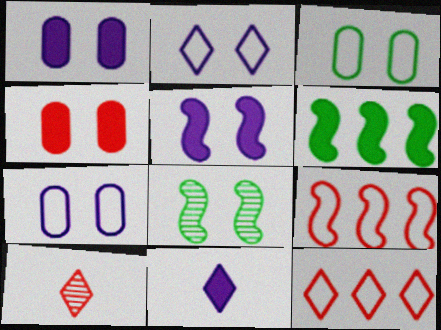[[2, 4, 8], 
[4, 6, 11], 
[4, 9, 10], 
[6, 7, 10]]